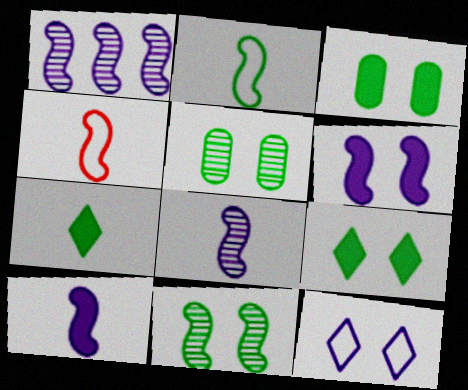[]